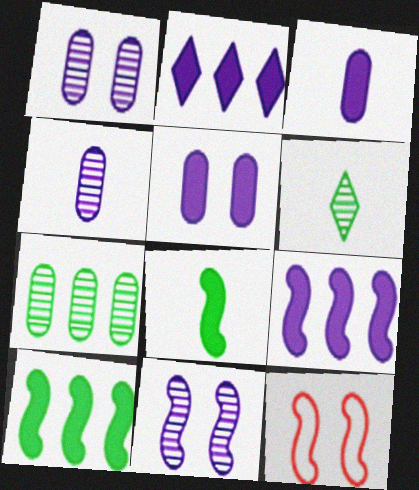[]